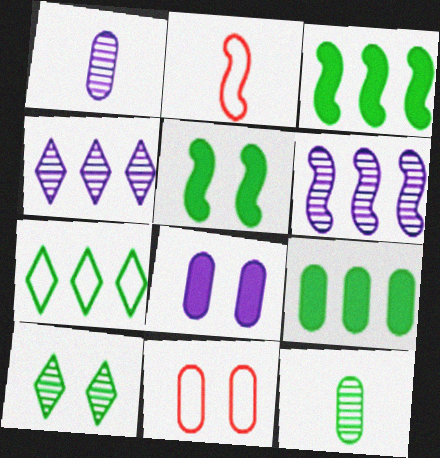[[1, 9, 11], 
[2, 5, 6], 
[5, 7, 12]]